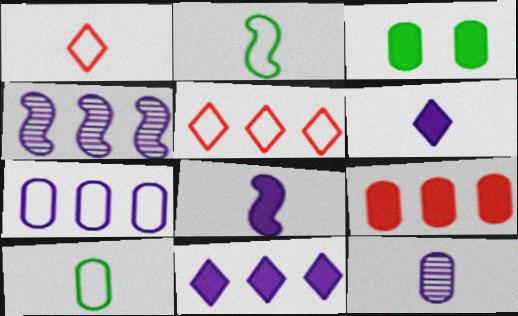[[1, 3, 4], 
[4, 7, 11]]